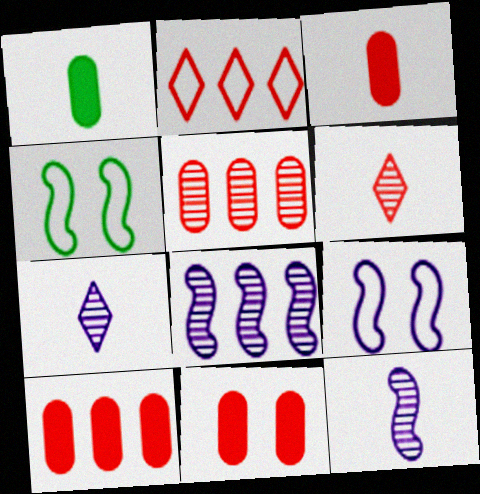[[3, 10, 11], 
[4, 7, 10]]